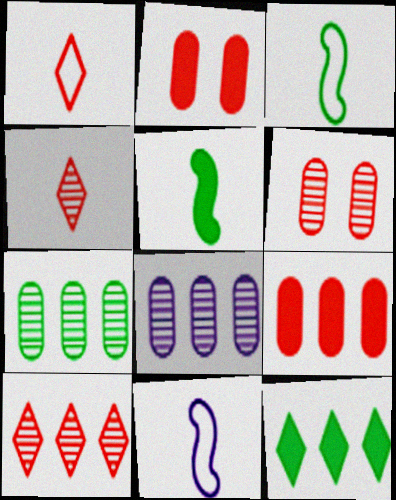[[6, 11, 12]]